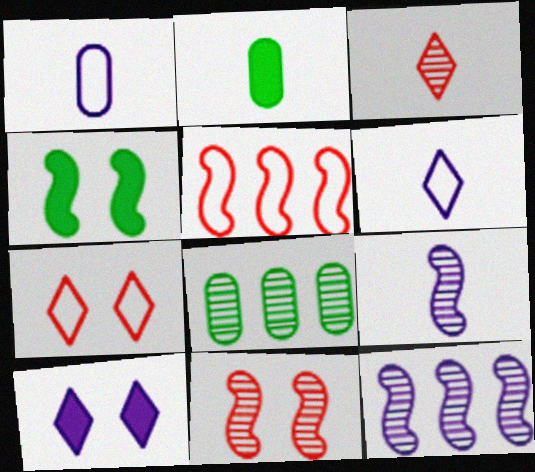[[1, 10, 12], 
[2, 7, 12], 
[4, 5, 9]]